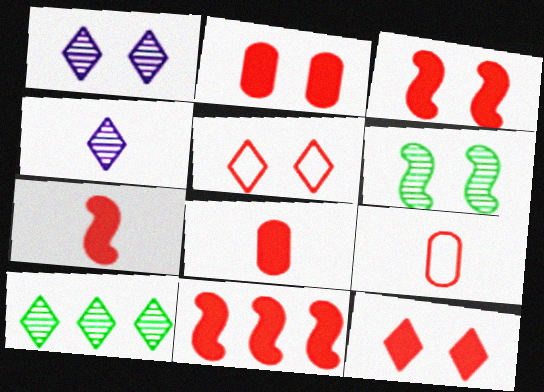[[2, 3, 12], 
[3, 7, 11], 
[8, 11, 12]]